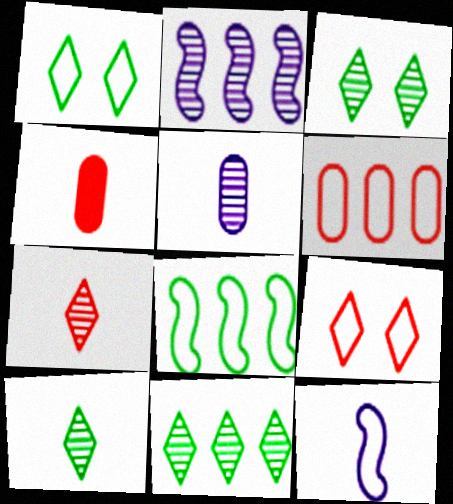[[1, 2, 4], 
[1, 6, 12], 
[3, 10, 11], 
[4, 10, 12]]